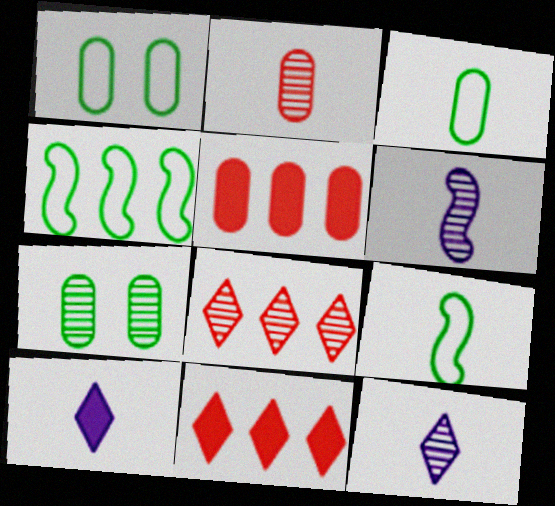[[1, 6, 11], 
[2, 9, 10], 
[6, 7, 8]]